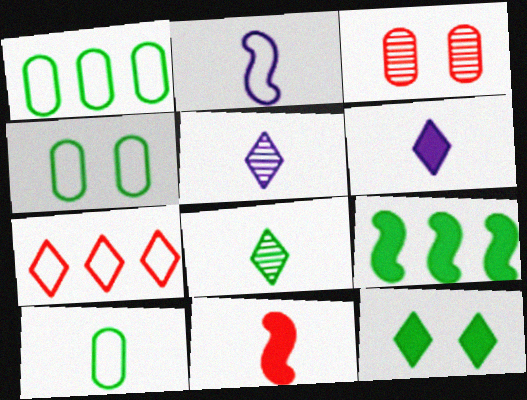[[1, 4, 10], 
[2, 4, 7], 
[3, 7, 11], 
[4, 8, 9], 
[5, 7, 12], 
[5, 10, 11]]